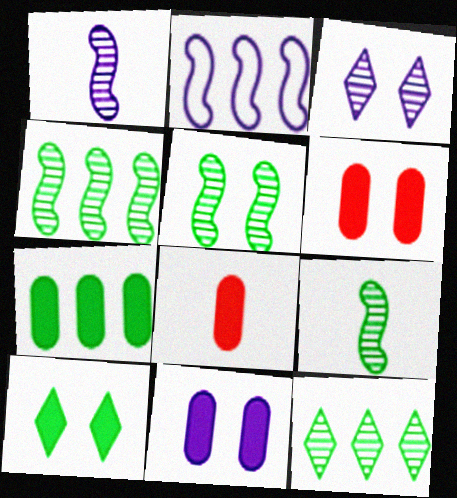[[4, 5, 9], 
[7, 8, 11]]